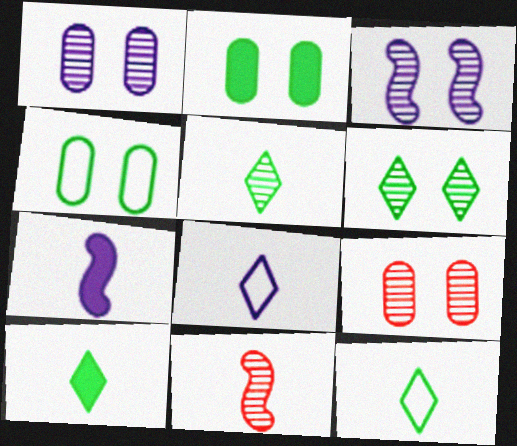[[3, 6, 9], 
[5, 10, 12]]